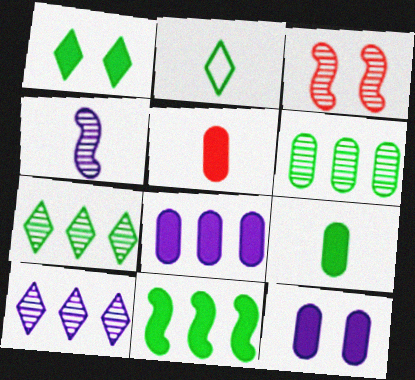[[1, 2, 7], 
[1, 9, 11], 
[2, 3, 8], 
[2, 4, 5]]